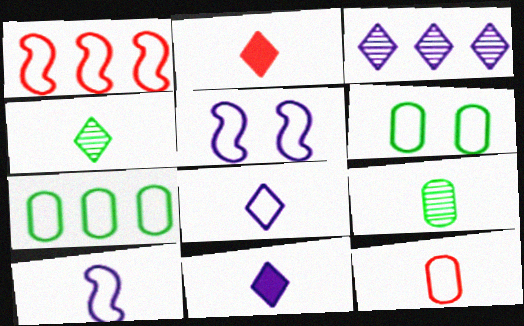[[1, 6, 8], 
[2, 4, 8], 
[2, 9, 10]]